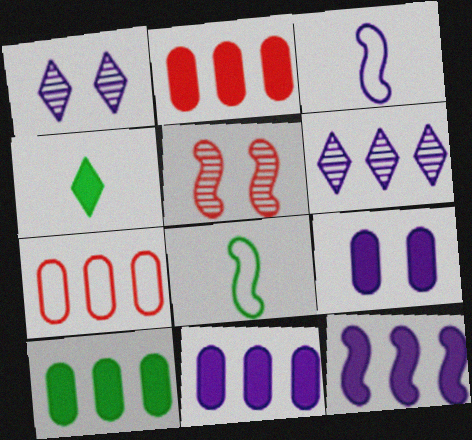[[1, 2, 8], 
[1, 3, 11], 
[2, 10, 11], 
[3, 6, 9], 
[5, 8, 12]]